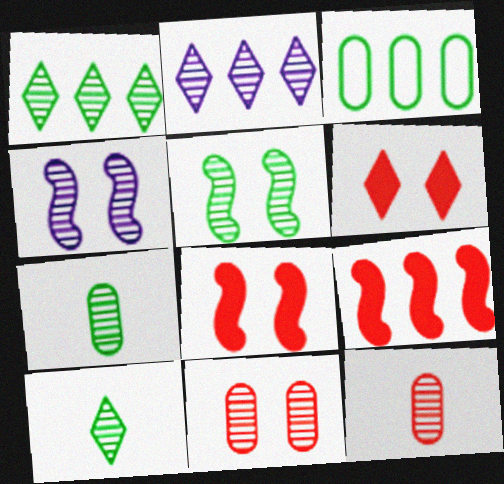[[1, 4, 12], 
[1, 5, 7], 
[2, 3, 9], 
[2, 5, 12]]